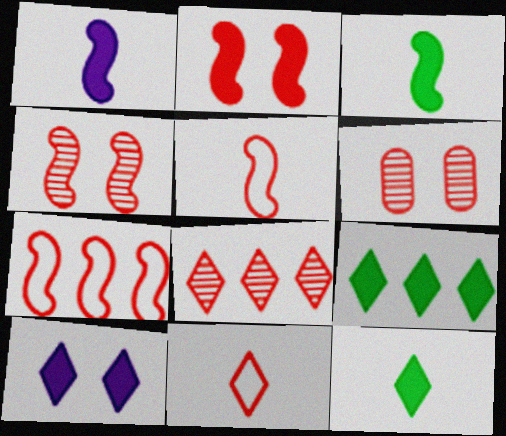[]